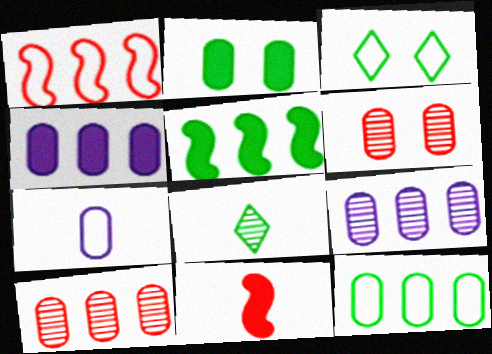[[1, 3, 7], 
[2, 7, 10], 
[3, 9, 11], 
[4, 10, 12], 
[7, 8, 11]]